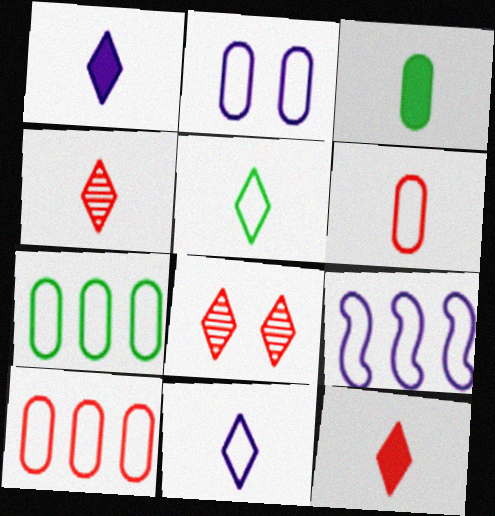[[1, 4, 5], 
[2, 6, 7], 
[2, 9, 11], 
[3, 8, 9]]